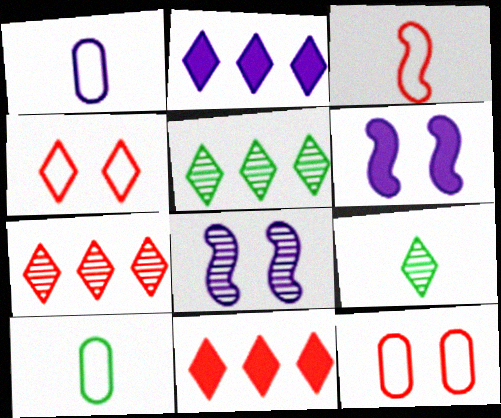[[1, 2, 8], 
[2, 4, 9], 
[6, 7, 10], 
[8, 10, 11]]